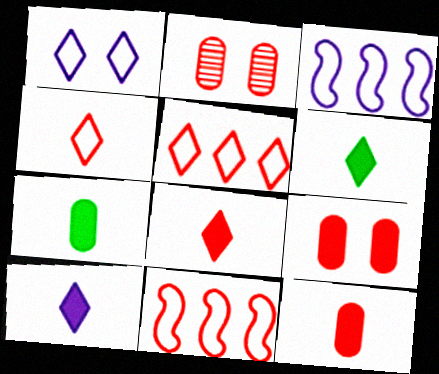[[2, 3, 6], 
[2, 8, 11], 
[6, 8, 10]]